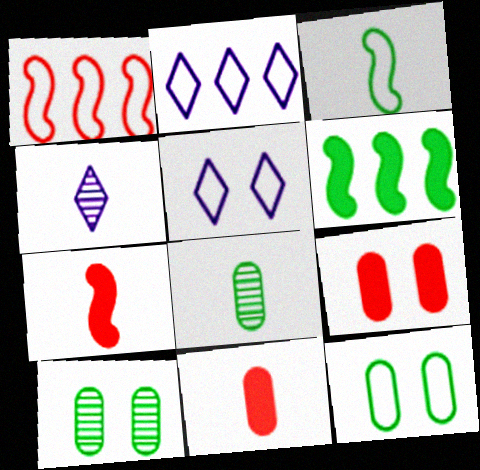[[2, 7, 10], 
[3, 4, 11]]